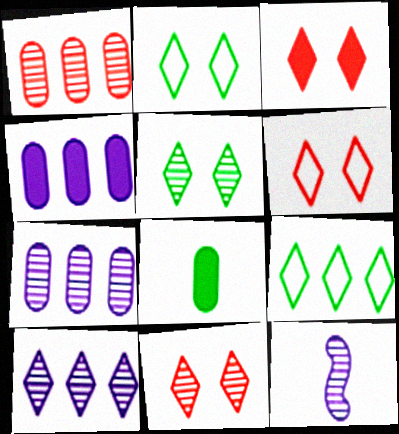[[1, 5, 12], 
[3, 6, 11]]